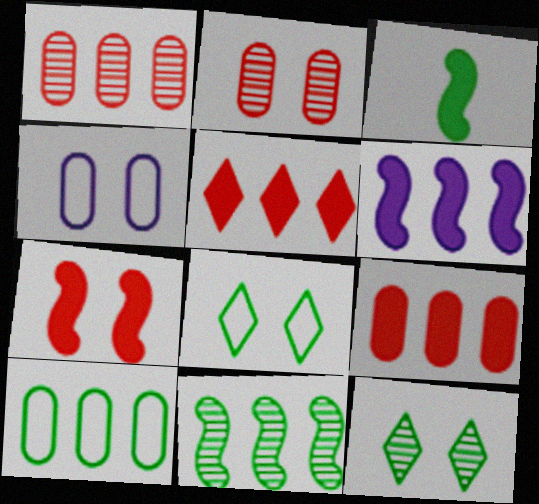[[3, 6, 7], 
[3, 10, 12], 
[4, 7, 12]]